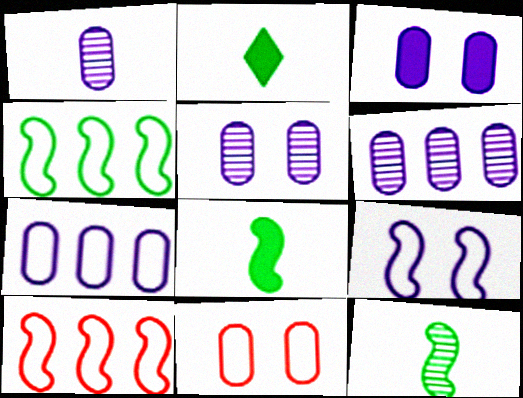[[1, 3, 7], 
[1, 5, 6], 
[2, 5, 10]]